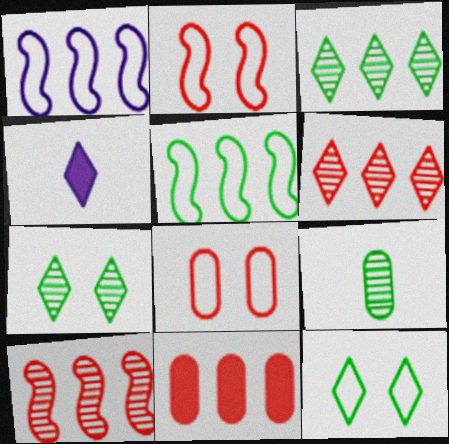[[1, 3, 11], 
[4, 6, 12]]